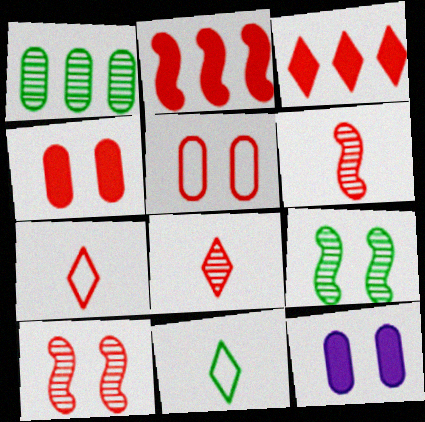[[2, 5, 8], 
[3, 5, 6]]